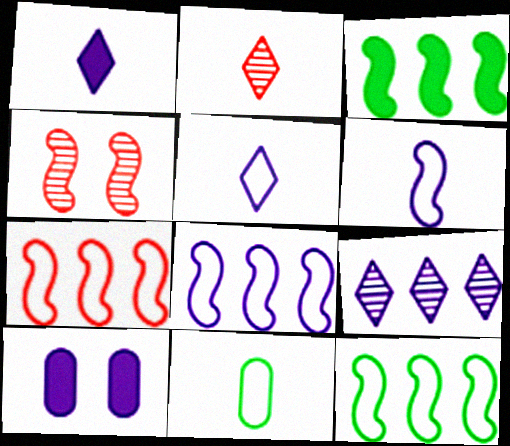[[2, 10, 12], 
[3, 4, 6], 
[6, 9, 10], 
[7, 8, 12]]